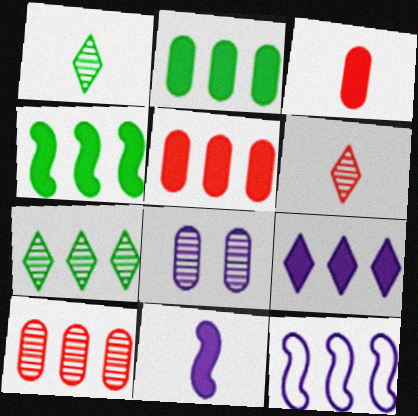[[4, 5, 9], 
[5, 7, 12]]